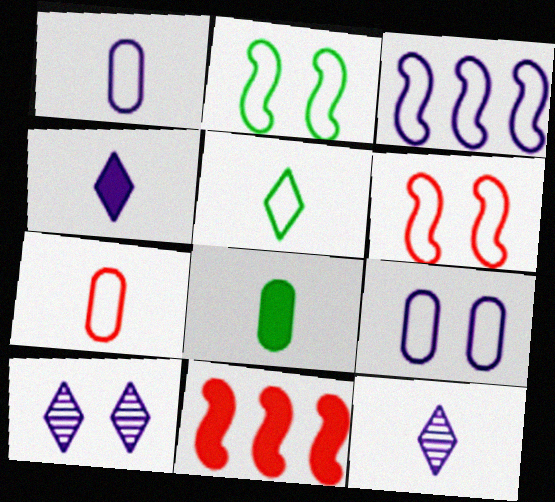[]